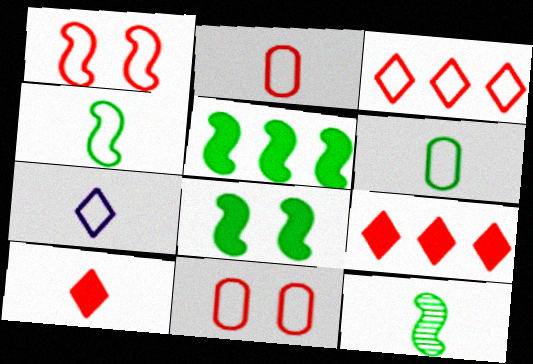[[1, 2, 3], 
[2, 4, 7]]